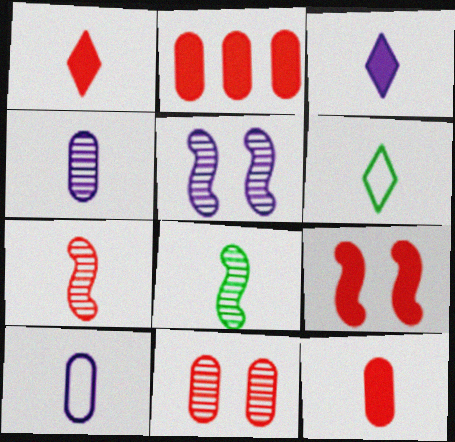[[1, 2, 9], 
[1, 8, 10], 
[2, 5, 6]]